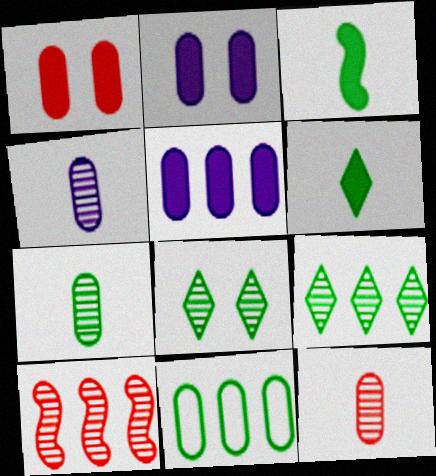[[1, 4, 11], 
[2, 11, 12], 
[3, 8, 11], 
[4, 7, 12], 
[4, 8, 10]]